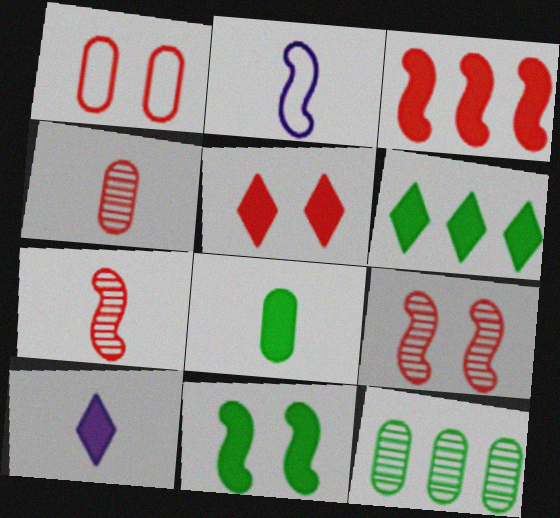[[1, 5, 9], 
[2, 5, 12], 
[5, 6, 10], 
[6, 8, 11]]